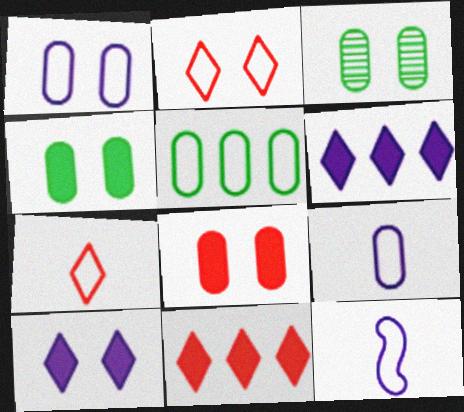[[1, 3, 8], 
[2, 5, 12], 
[3, 11, 12]]